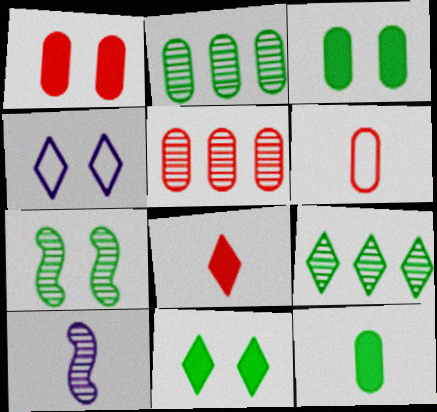[[1, 4, 7], 
[1, 5, 6], 
[4, 8, 9]]